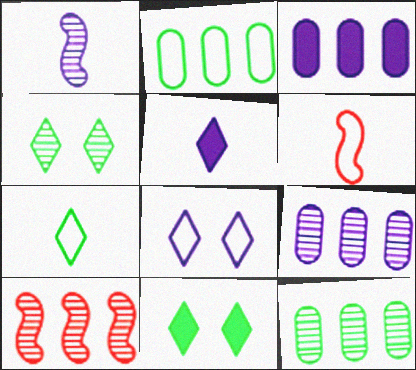[[1, 3, 8], 
[2, 6, 8], 
[3, 4, 6], 
[6, 9, 11]]